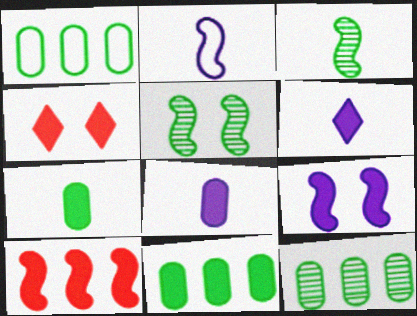[[1, 11, 12], 
[2, 4, 12], 
[2, 5, 10]]